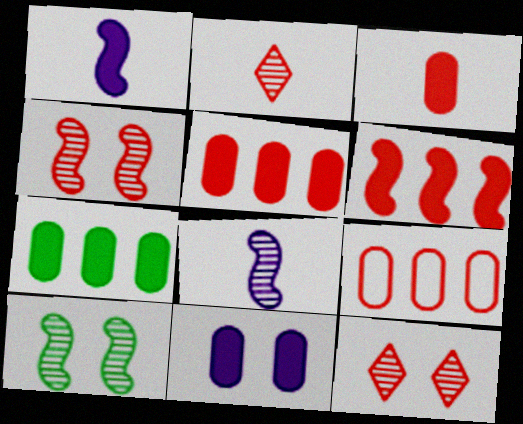[[3, 7, 11]]